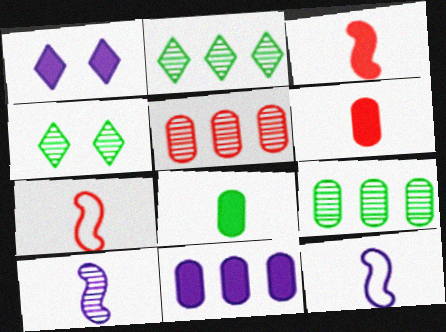[[1, 7, 9], 
[4, 5, 10], 
[4, 7, 11]]